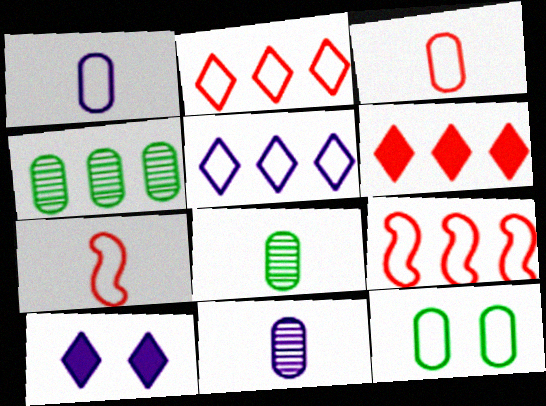[[4, 7, 10], 
[5, 7, 12], 
[8, 9, 10]]